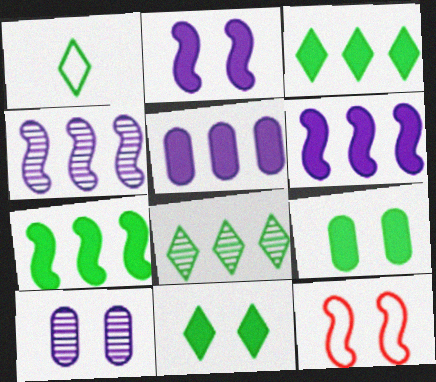[[1, 8, 11], 
[10, 11, 12]]